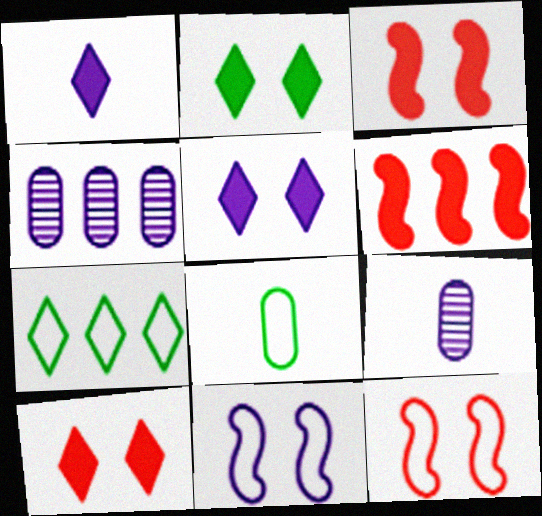[[1, 4, 11], 
[2, 5, 10], 
[3, 7, 9], 
[4, 6, 7]]